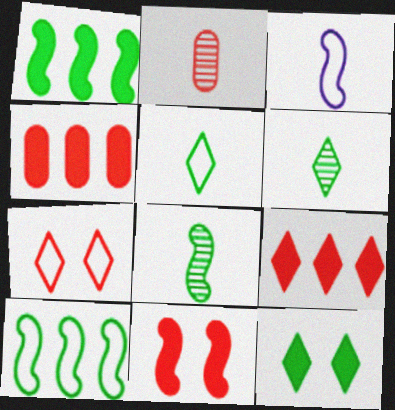[]